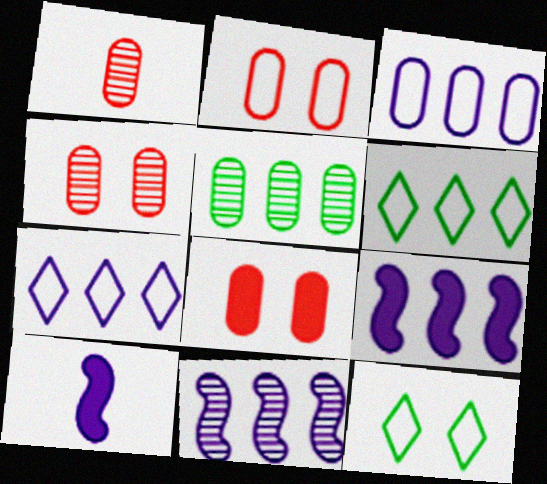[[1, 9, 12], 
[2, 4, 8], 
[4, 6, 10]]